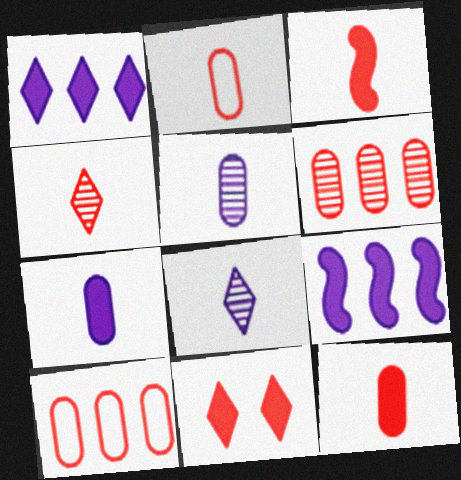[[2, 3, 4]]